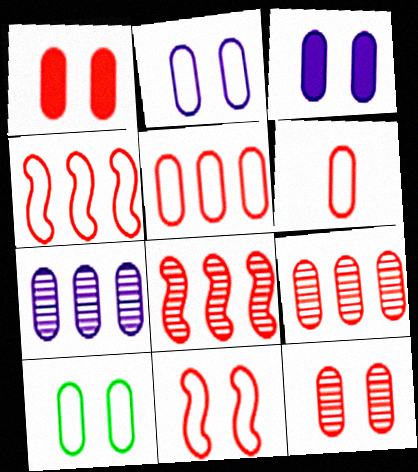[[1, 6, 9], 
[3, 10, 12]]